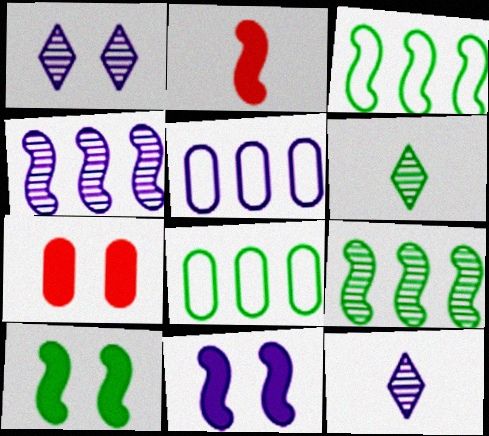[[1, 2, 8], 
[3, 7, 12], 
[5, 11, 12], 
[6, 8, 10]]